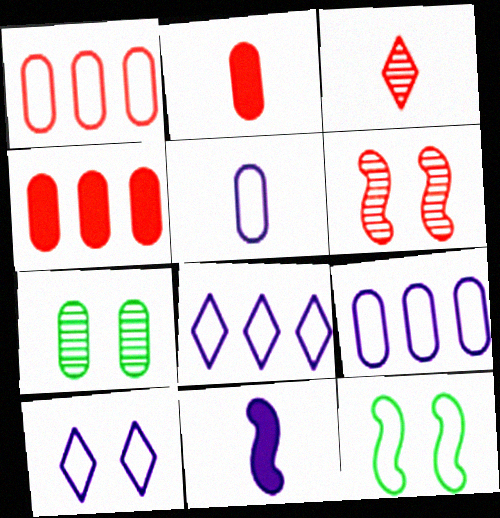[[2, 7, 9], 
[4, 5, 7]]